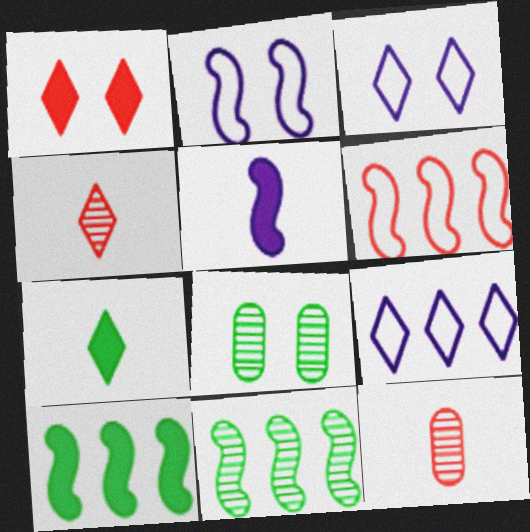[[1, 2, 8], 
[1, 6, 12], 
[3, 10, 12]]